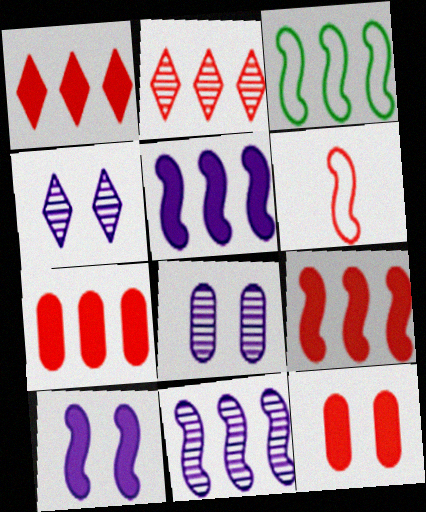[[1, 7, 9], 
[2, 6, 12], 
[3, 9, 11]]